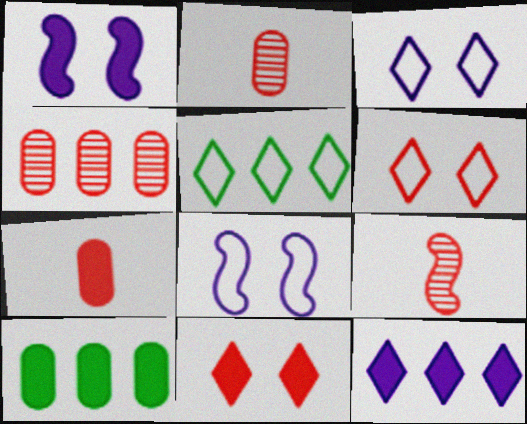[[1, 2, 5], 
[3, 9, 10]]